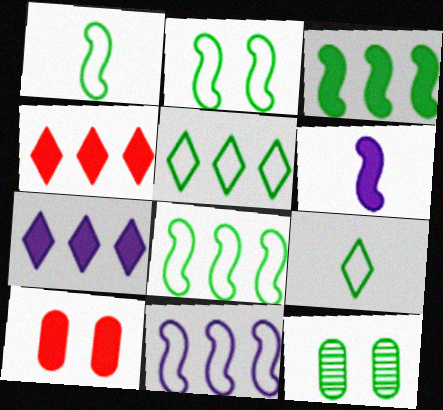[[1, 2, 8], 
[3, 9, 12]]